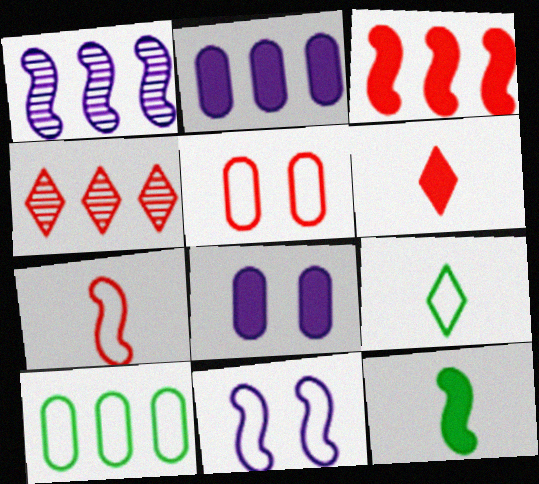[]